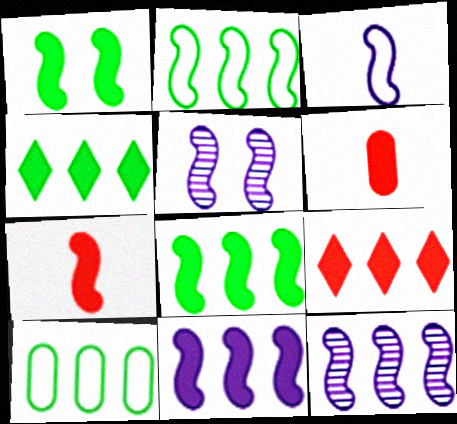[[1, 7, 11], 
[2, 5, 7], 
[3, 5, 11], 
[9, 10, 12]]